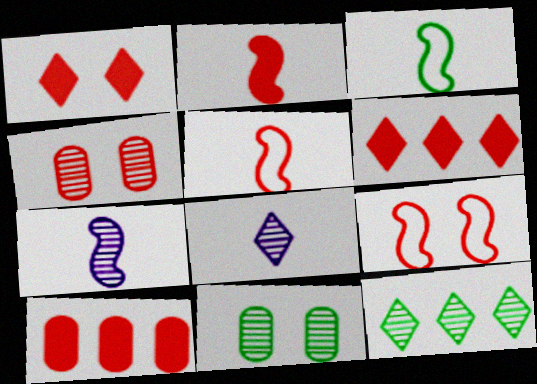[[1, 2, 10], 
[1, 4, 9], 
[2, 3, 7], 
[4, 5, 6], 
[4, 7, 12]]